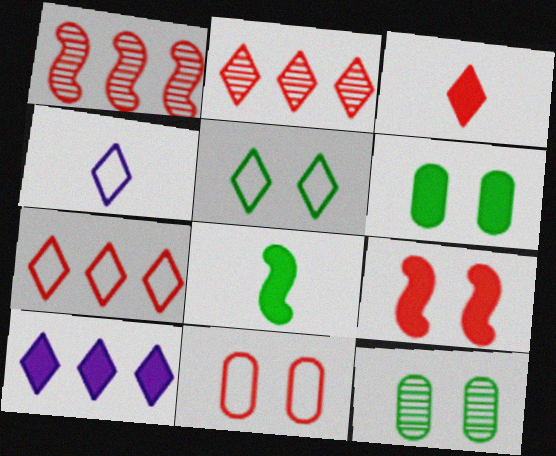[[1, 3, 11], 
[1, 4, 6], 
[4, 5, 7]]